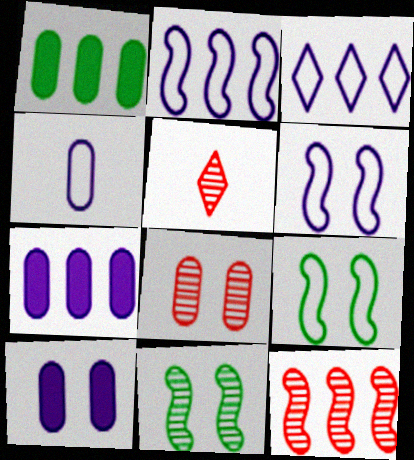[[1, 3, 12], 
[1, 4, 8], 
[1, 5, 6], 
[3, 4, 6], 
[5, 7, 9], 
[5, 8, 12]]